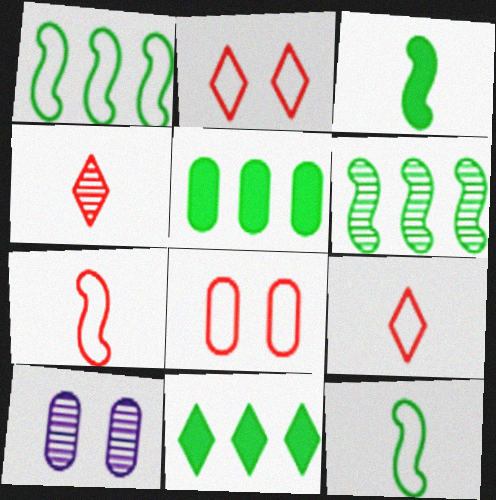[[4, 6, 10], 
[7, 10, 11]]